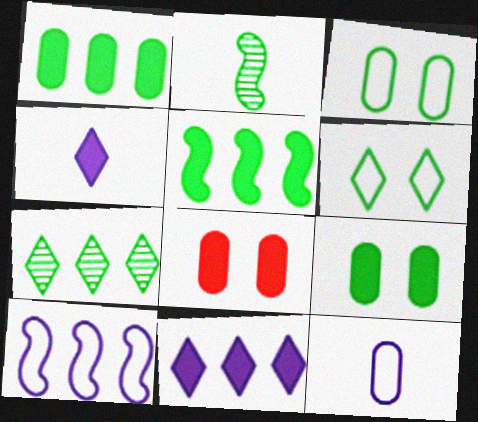[[1, 2, 6], 
[4, 5, 8]]